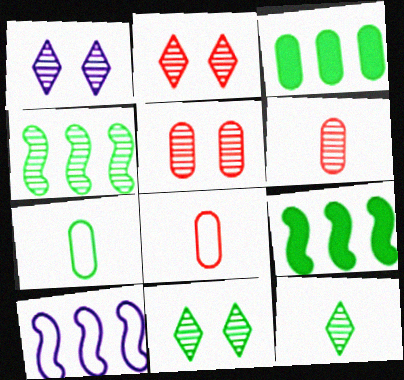[[1, 2, 11], 
[1, 4, 6], 
[1, 8, 9], 
[7, 9, 11]]